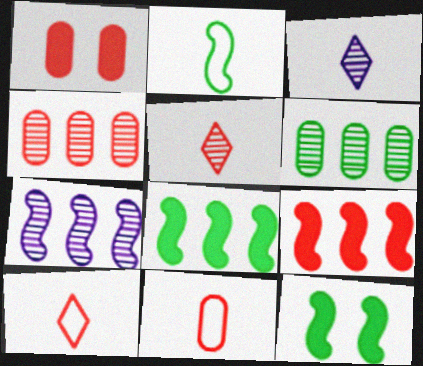[[1, 4, 11]]